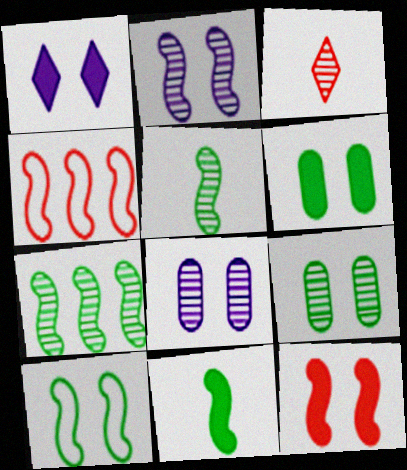[[1, 6, 12], 
[2, 4, 11], 
[2, 10, 12], 
[3, 7, 8], 
[7, 10, 11]]